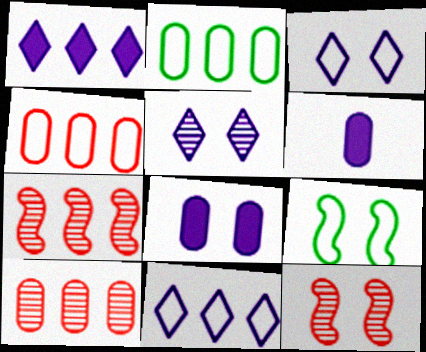[[1, 2, 7]]